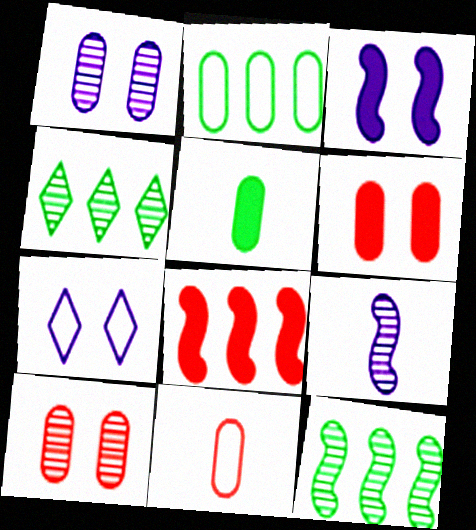[[1, 3, 7], 
[3, 4, 11], 
[4, 9, 10]]